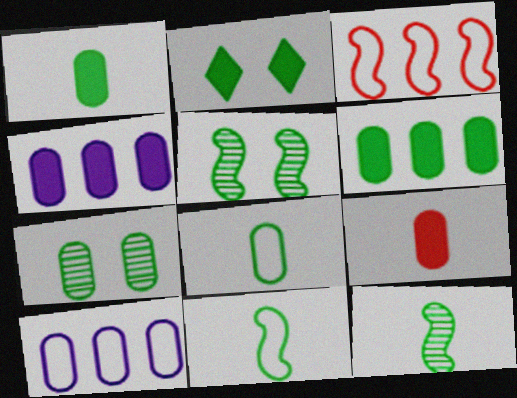[[6, 7, 8], 
[7, 9, 10]]